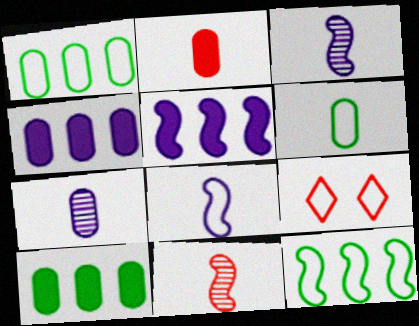[[1, 8, 9], 
[2, 6, 7], 
[3, 9, 10]]